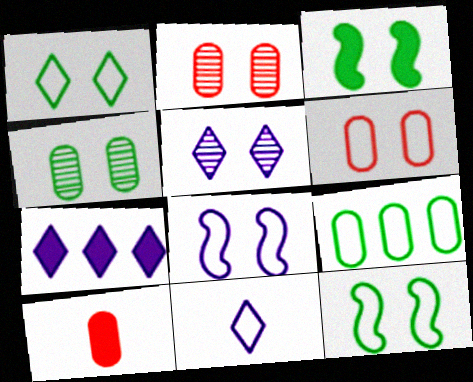[[1, 3, 4], 
[1, 6, 8], 
[3, 5, 6], 
[3, 7, 10], 
[5, 7, 11]]